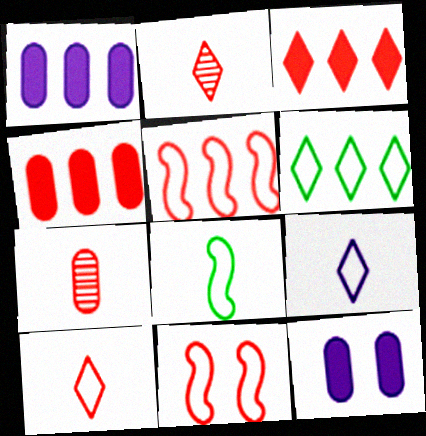[[2, 4, 11], 
[3, 7, 11]]